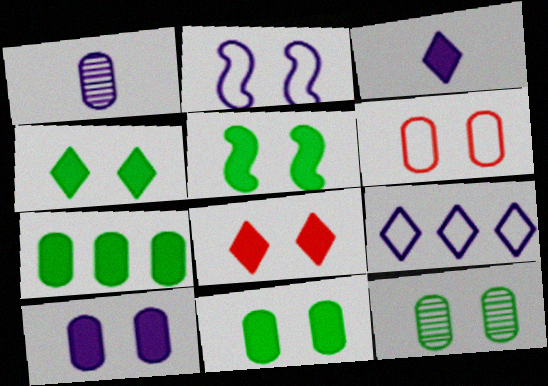[[1, 6, 7], 
[2, 8, 12], 
[4, 5, 11], 
[5, 8, 10], 
[6, 10, 12]]